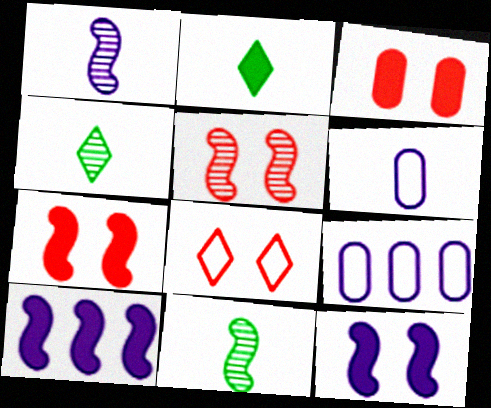[[2, 3, 10], 
[2, 5, 9], 
[3, 5, 8], 
[4, 7, 9]]